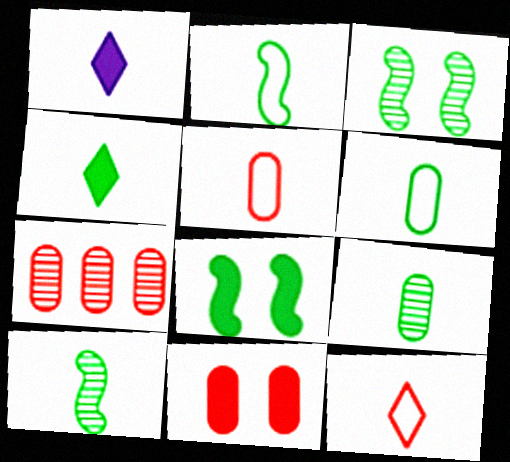[[1, 5, 10], 
[2, 4, 9], 
[4, 6, 10], 
[5, 7, 11]]